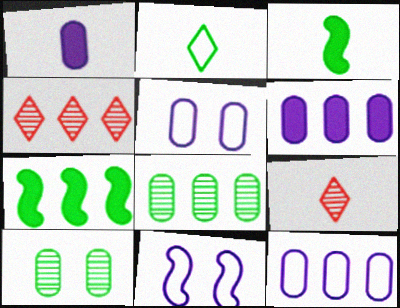[[2, 7, 10], 
[3, 4, 5], 
[4, 7, 12], 
[5, 7, 9]]